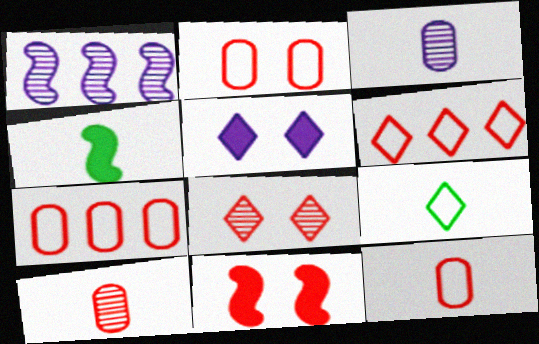[[2, 7, 12], 
[2, 8, 11], 
[6, 10, 11]]